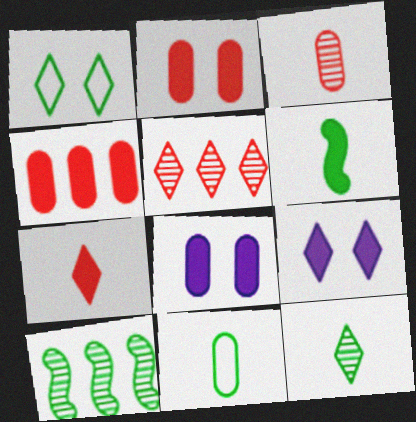[[4, 6, 9], 
[6, 11, 12]]